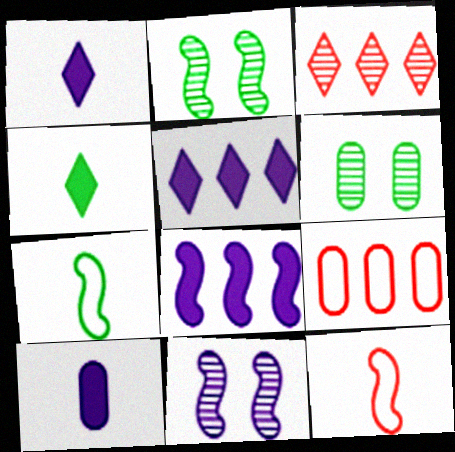[[1, 2, 9], 
[2, 8, 12], 
[4, 9, 11], 
[5, 6, 12], 
[6, 9, 10]]